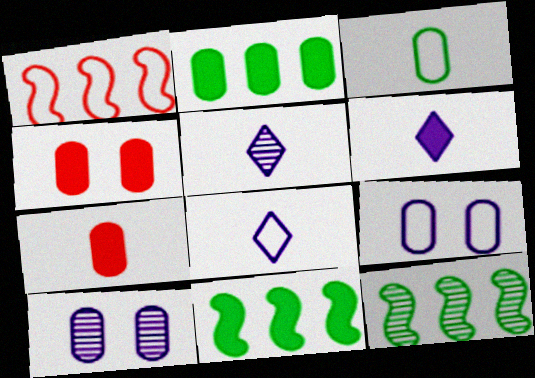[[4, 6, 11], 
[4, 8, 12], 
[5, 6, 8]]